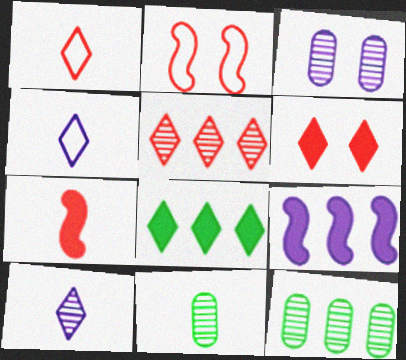[[1, 5, 6], 
[3, 4, 9], 
[4, 7, 11]]